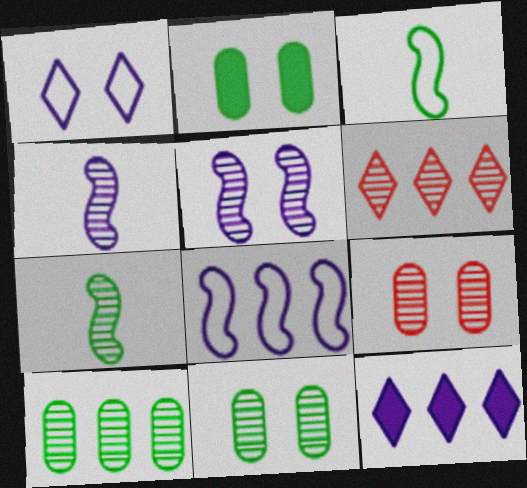[[3, 9, 12], 
[4, 6, 11]]